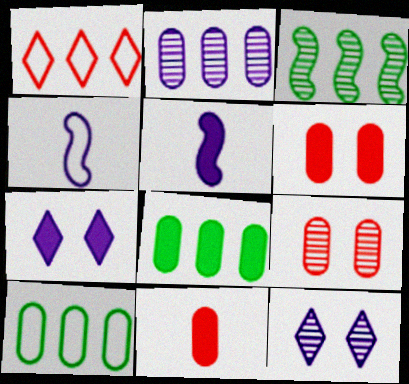[[2, 4, 7]]